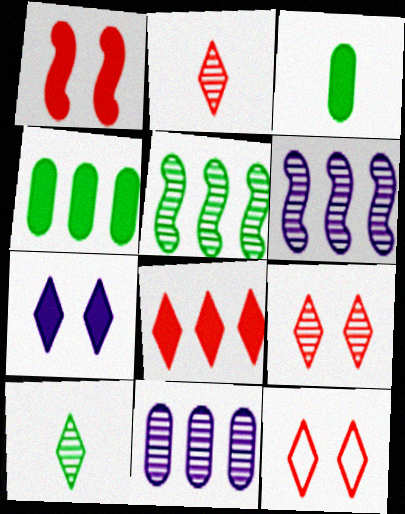[[2, 8, 12], 
[3, 6, 12]]